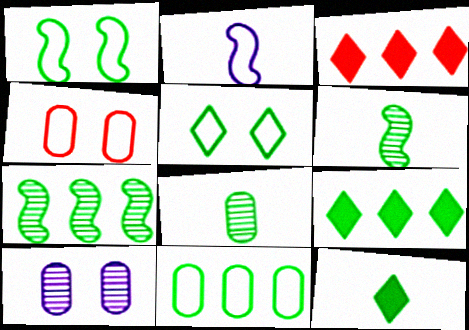[[1, 8, 9], 
[7, 9, 11]]